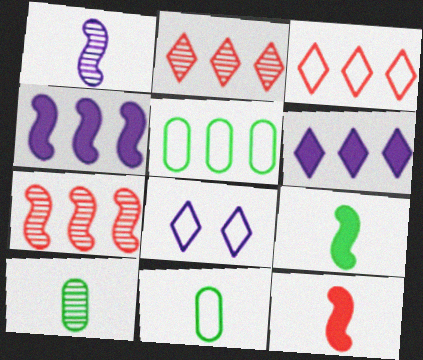[[2, 4, 5], 
[5, 6, 7]]